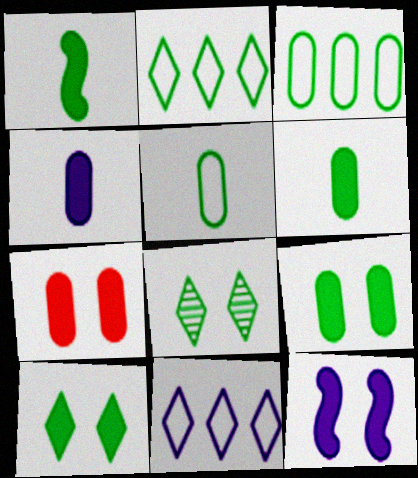[[1, 3, 8], 
[7, 10, 12]]